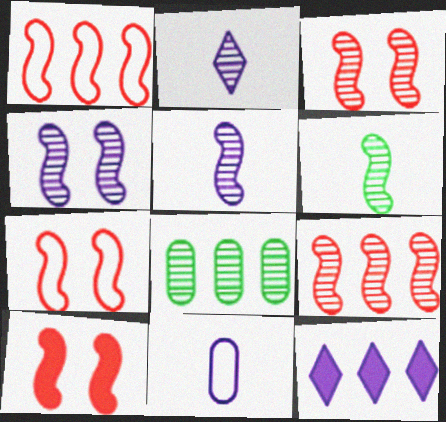[[1, 8, 12], 
[2, 3, 8], 
[3, 7, 10], 
[4, 6, 9], 
[4, 11, 12]]